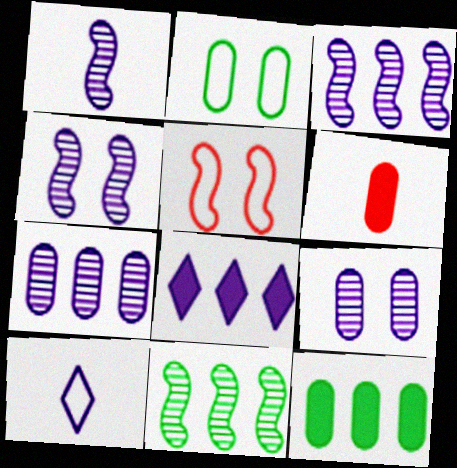[[1, 3, 4], 
[2, 6, 7]]